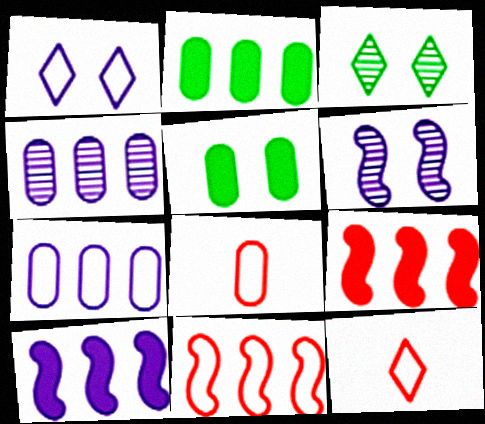[[2, 6, 12], 
[3, 8, 10], 
[4, 5, 8]]